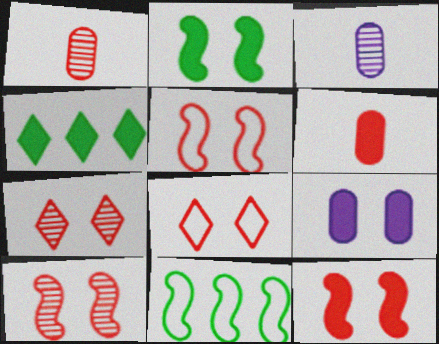[[3, 4, 5], 
[5, 10, 12]]